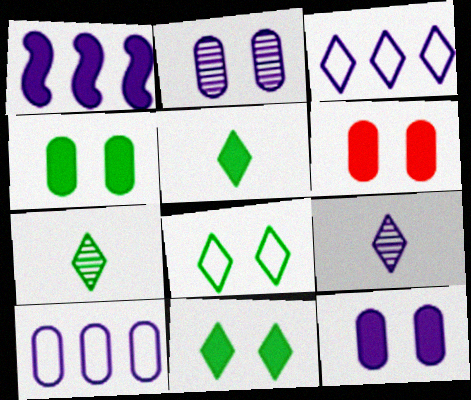[[1, 5, 6], 
[4, 6, 12]]